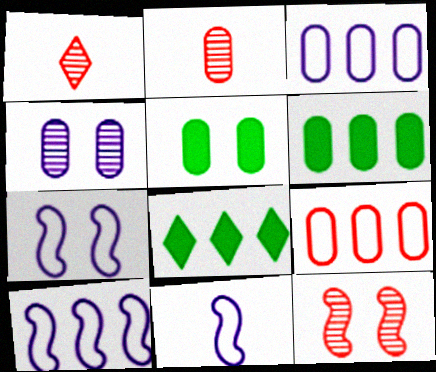[[1, 5, 10], 
[1, 6, 7], 
[2, 3, 5], 
[2, 7, 8], 
[7, 10, 11]]